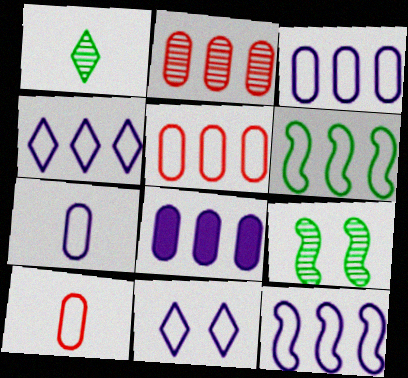[[3, 4, 12], 
[4, 5, 6], 
[6, 10, 11], 
[7, 11, 12]]